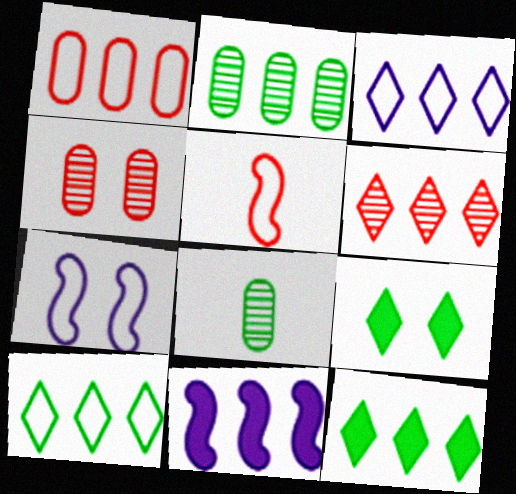[[3, 6, 12], 
[4, 7, 9]]